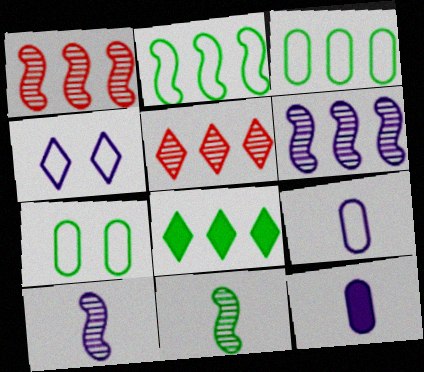[[4, 6, 12], 
[7, 8, 11]]